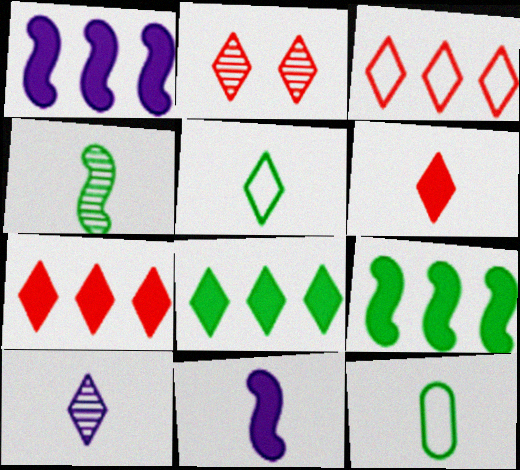[[1, 2, 12], 
[2, 3, 6], 
[5, 6, 10]]